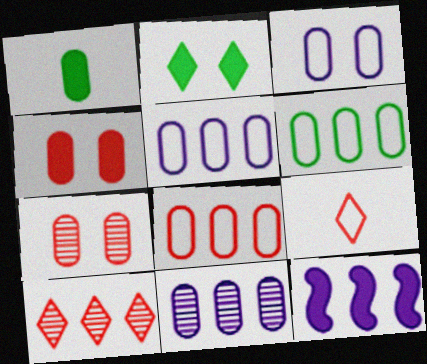[[1, 5, 7], 
[5, 6, 8], 
[6, 10, 12]]